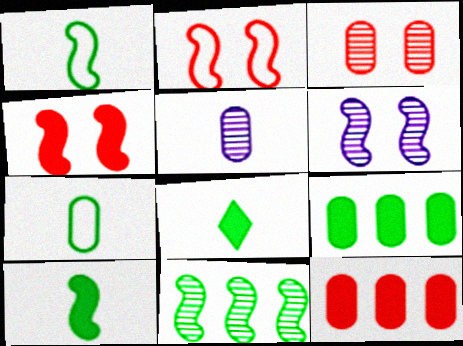[]